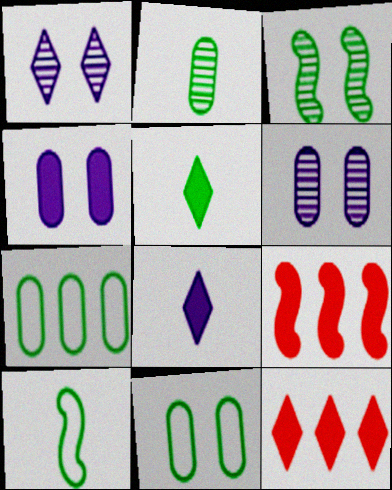[[2, 5, 10], 
[3, 5, 7], 
[4, 5, 9], 
[6, 10, 12]]